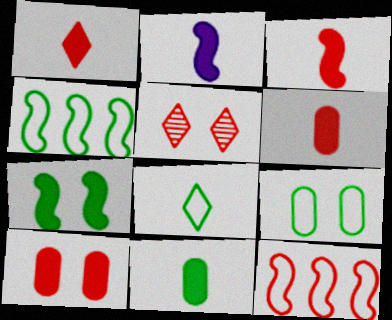[[1, 2, 11], 
[1, 3, 6], 
[4, 8, 9], 
[5, 6, 12]]